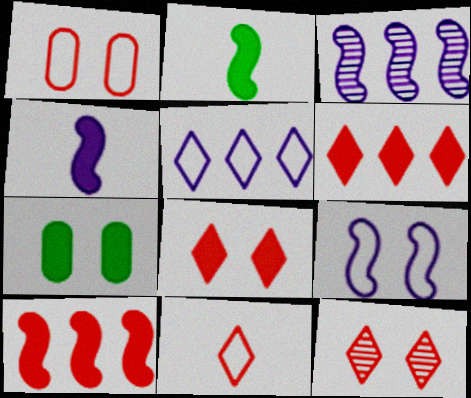[[3, 4, 9], 
[3, 7, 11], 
[4, 6, 7], 
[6, 11, 12], 
[7, 9, 12]]